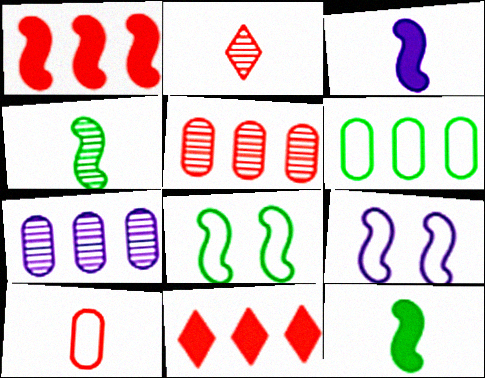[[1, 4, 9]]